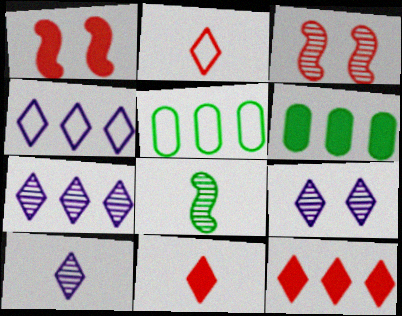[[1, 5, 10], 
[7, 9, 10]]